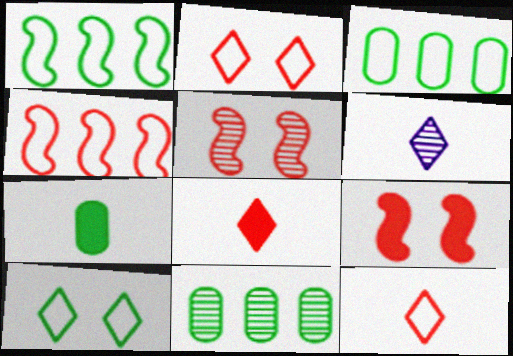[[3, 6, 9], 
[5, 6, 11]]